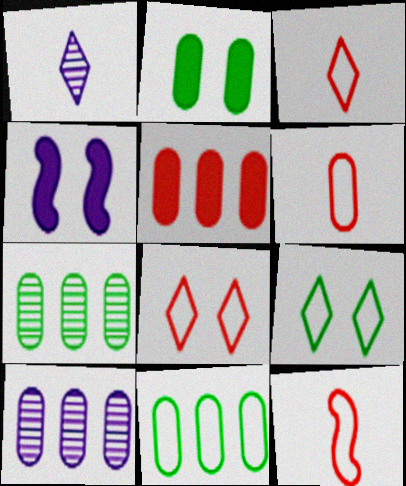[[2, 6, 10], 
[3, 4, 7], 
[3, 6, 12], 
[5, 10, 11]]